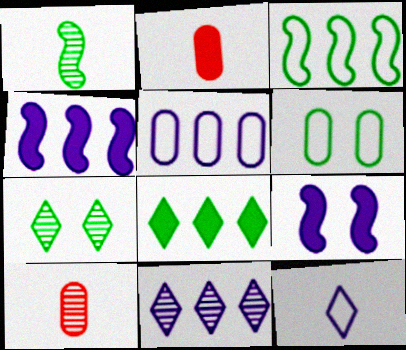[[1, 2, 12], 
[1, 6, 8], 
[2, 8, 9], 
[4, 5, 11]]